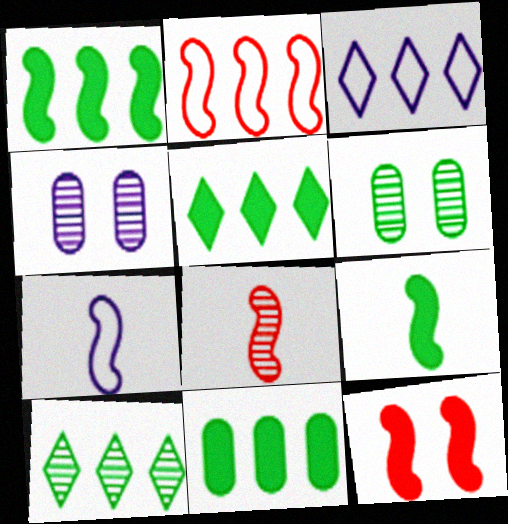[[1, 5, 11], 
[2, 8, 12], 
[4, 8, 10], 
[7, 8, 9]]